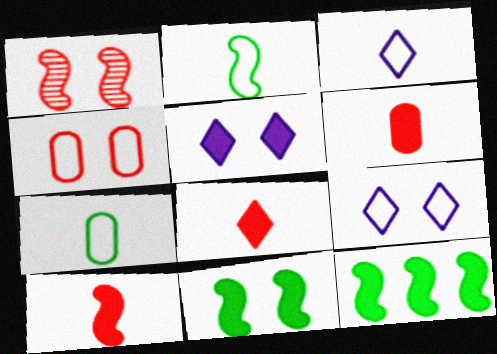[[5, 6, 12], 
[6, 8, 10]]